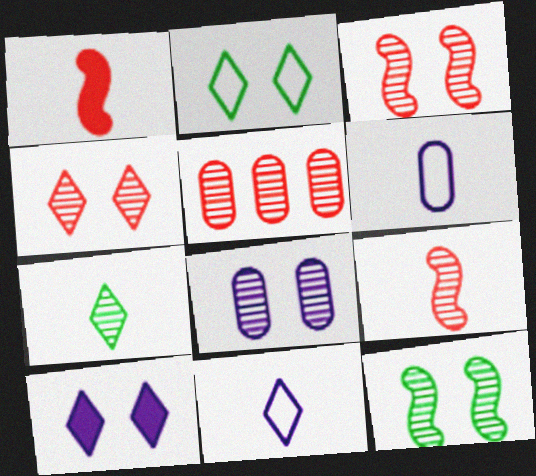[[1, 6, 7], 
[2, 4, 10], 
[4, 5, 9], 
[4, 8, 12]]